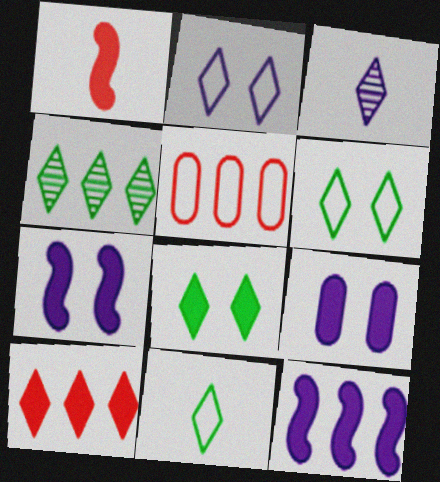[[3, 6, 10], 
[4, 5, 12], 
[4, 8, 11]]